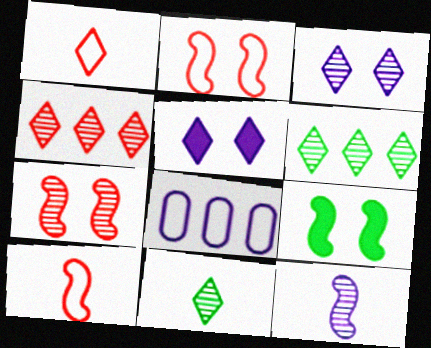[[1, 5, 6], 
[3, 4, 11], 
[5, 8, 12]]